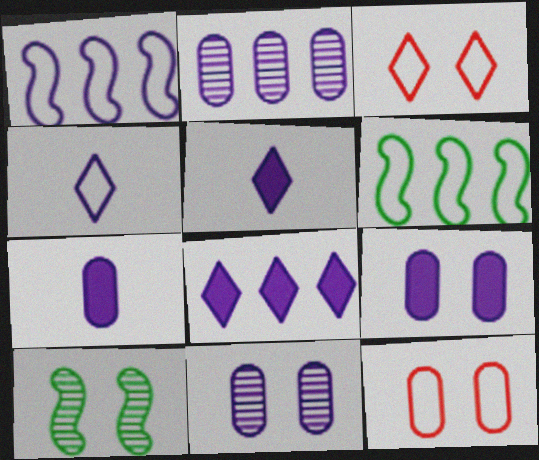[[1, 2, 8], 
[1, 5, 11], 
[3, 9, 10], 
[4, 6, 12]]